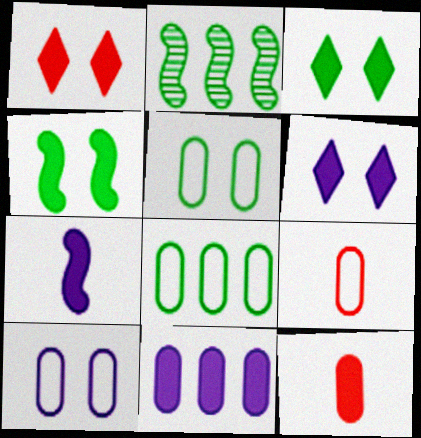[[1, 3, 6], 
[2, 6, 9], 
[6, 7, 11], 
[8, 9, 10]]